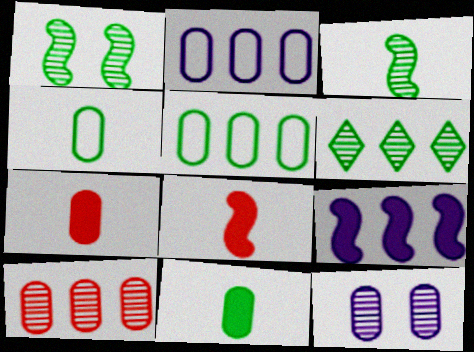[[5, 7, 12]]